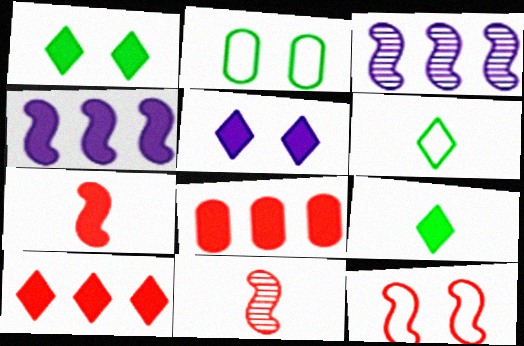[[5, 9, 10]]